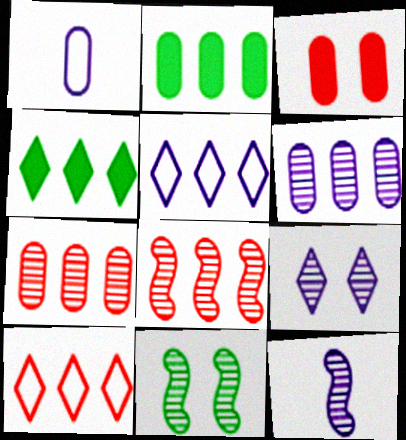[[2, 5, 8], 
[6, 9, 12], 
[8, 11, 12]]